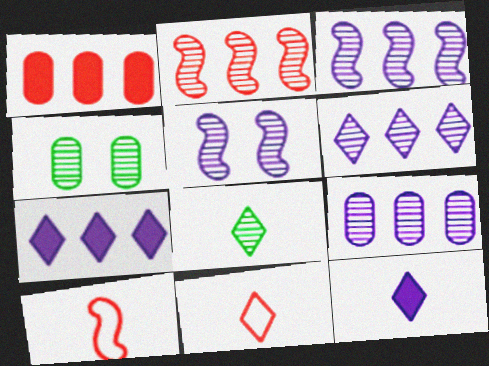[[3, 6, 9], 
[4, 7, 10], 
[8, 11, 12]]